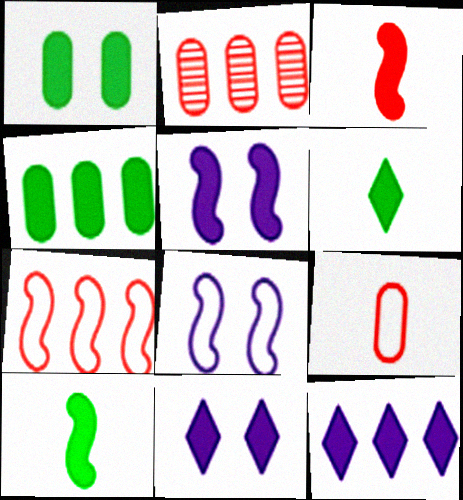[[1, 3, 12], 
[2, 6, 8], 
[3, 4, 11]]